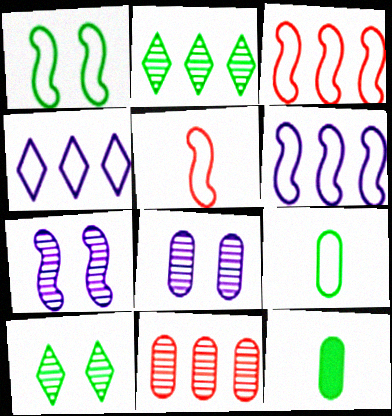[[1, 2, 12], 
[1, 5, 6]]